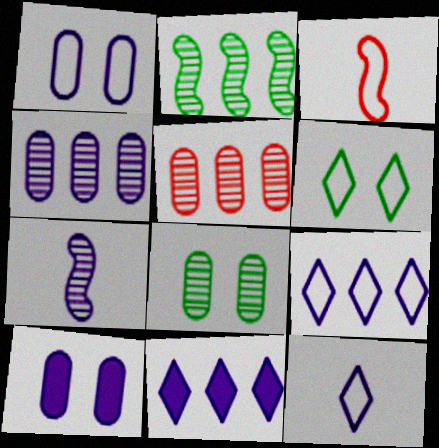[[1, 7, 11], 
[3, 8, 11], 
[7, 9, 10]]